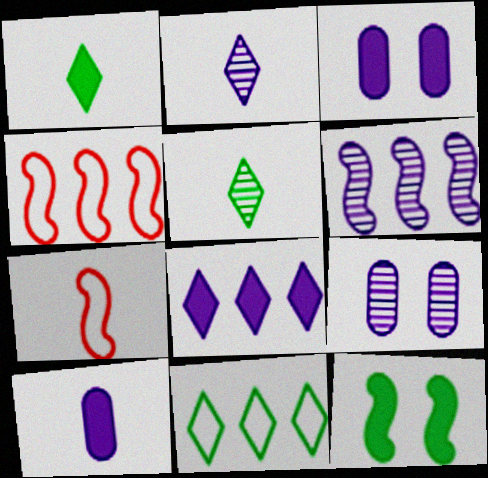[[1, 4, 9], 
[2, 6, 9], 
[3, 4, 5], 
[5, 7, 10], 
[6, 7, 12]]